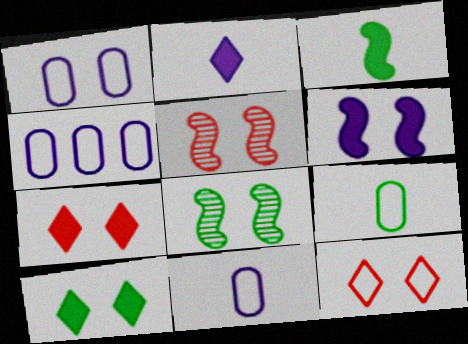[[1, 4, 11], 
[1, 5, 10], 
[1, 7, 8]]